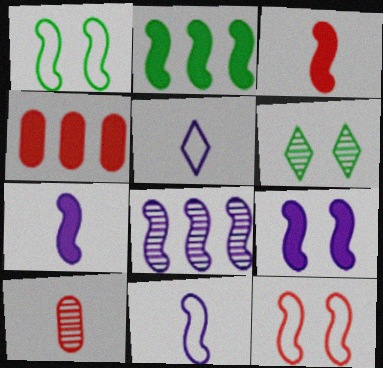[[1, 3, 8], 
[2, 3, 9], 
[4, 6, 11], 
[6, 8, 10], 
[8, 9, 11]]